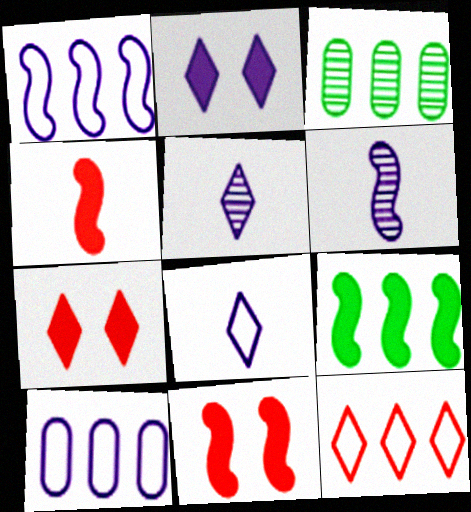[[2, 6, 10], 
[3, 8, 11]]